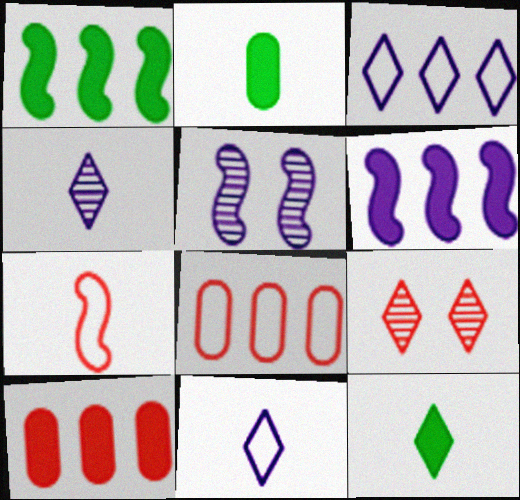[[1, 5, 7], 
[2, 4, 7], 
[3, 9, 12], 
[5, 8, 12], 
[7, 9, 10]]